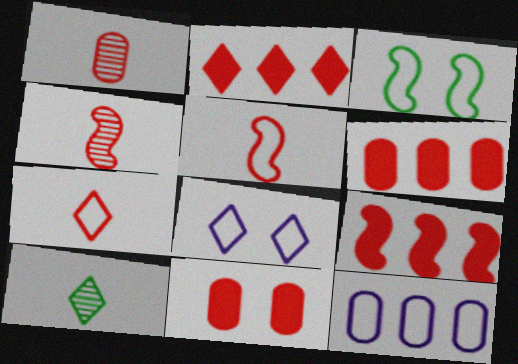[[2, 6, 9], 
[2, 8, 10], 
[3, 7, 12]]